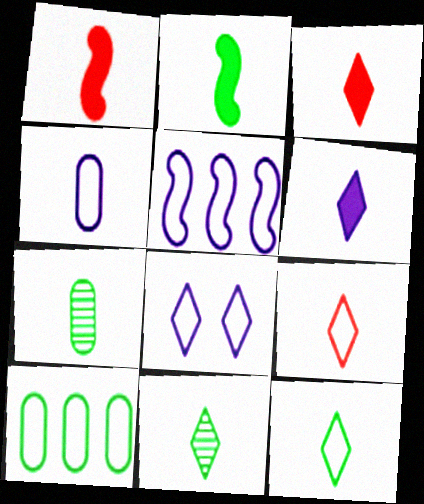[[1, 4, 11], 
[2, 7, 12], 
[4, 5, 8], 
[6, 9, 11]]